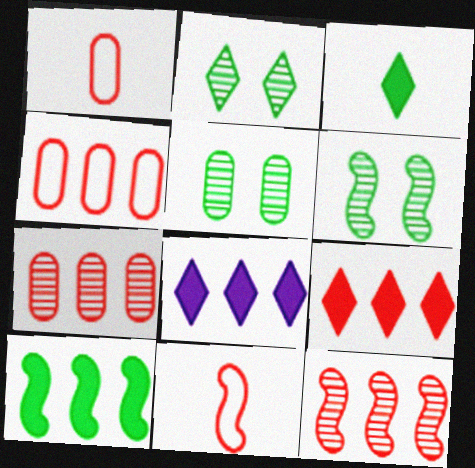[[1, 6, 8], 
[2, 5, 6], 
[4, 9, 12], 
[5, 8, 11]]